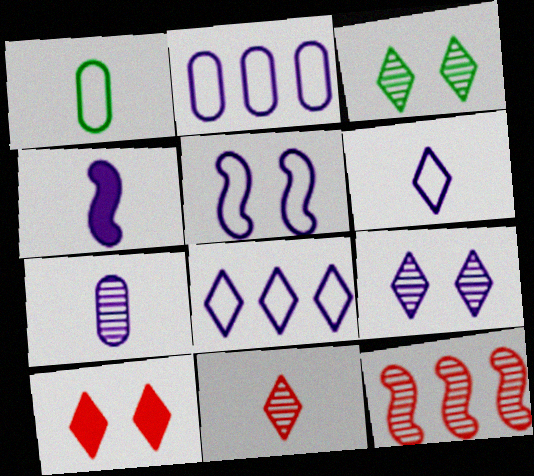[[1, 4, 11], 
[2, 4, 9], 
[2, 5, 6], 
[3, 7, 12], 
[4, 6, 7]]